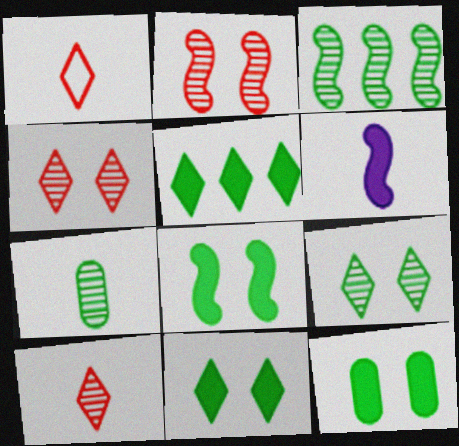[[1, 6, 7], 
[3, 7, 9], 
[8, 11, 12]]